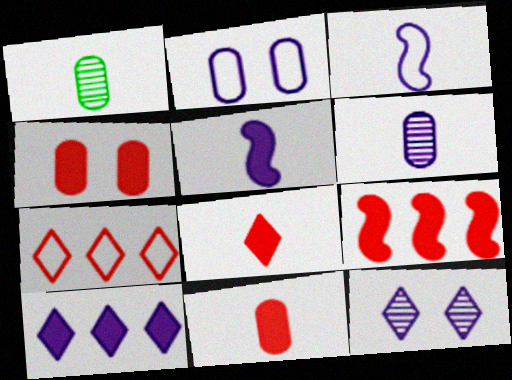[[1, 3, 8], 
[4, 8, 9]]